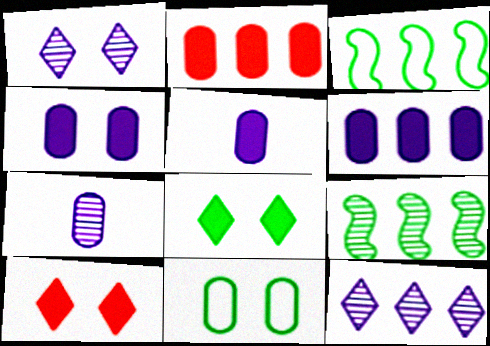[[2, 3, 12], 
[2, 7, 11], 
[3, 7, 10], 
[4, 5, 6]]